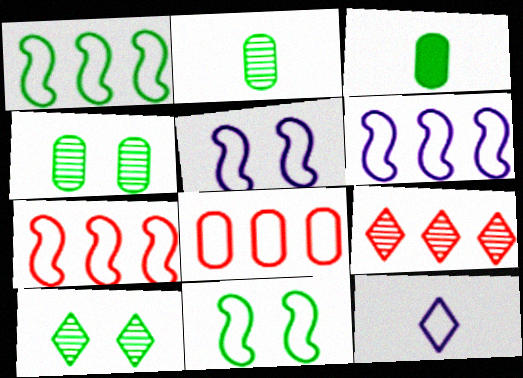[[1, 3, 10], 
[1, 6, 7], 
[3, 5, 9], 
[8, 11, 12]]